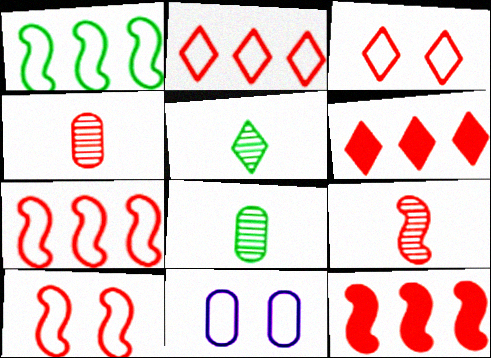[[3, 4, 12], 
[4, 6, 10], 
[5, 11, 12], 
[9, 10, 12]]